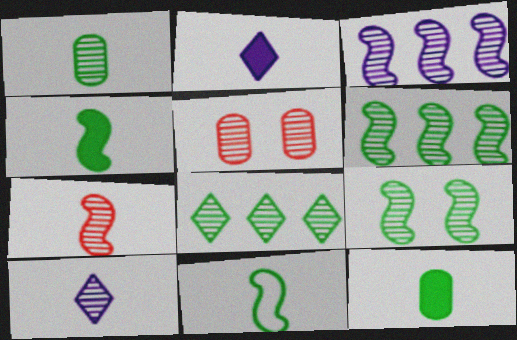[[1, 7, 10], 
[1, 8, 9], 
[3, 7, 9], 
[5, 6, 10]]